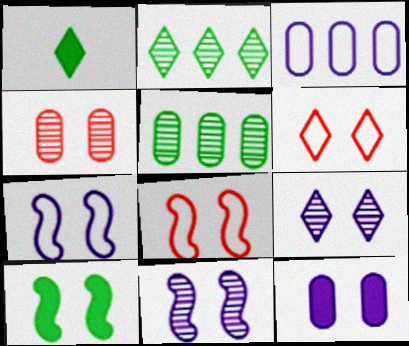[[7, 9, 12], 
[8, 10, 11]]